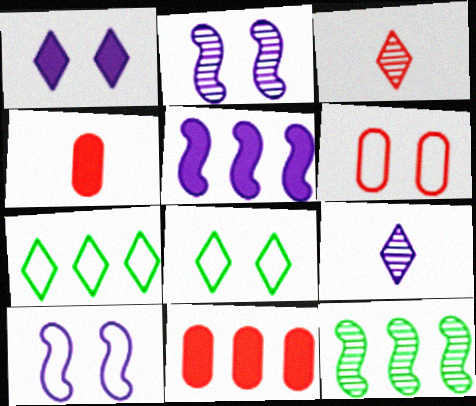[[1, 3, 7], 
[2, 4, 7], 
[6, 8, 10]]